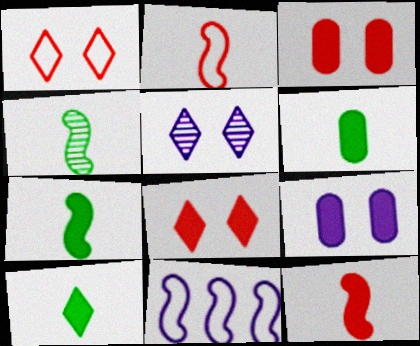[[6, 7, 10]]